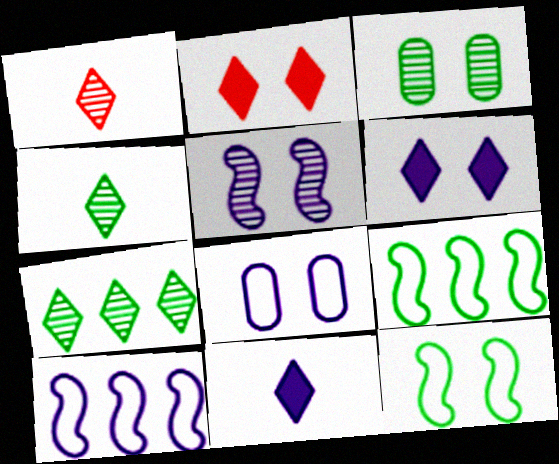[[5, 6, 8]]